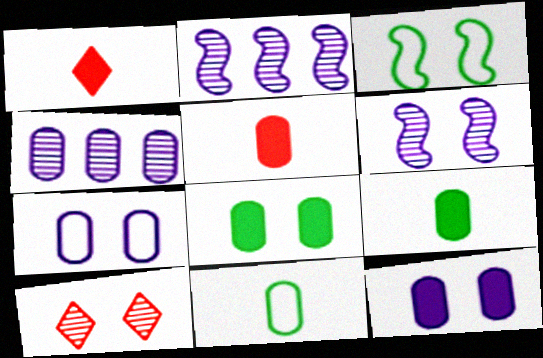[[1, 3, 4], 
[3, 10, 12]]